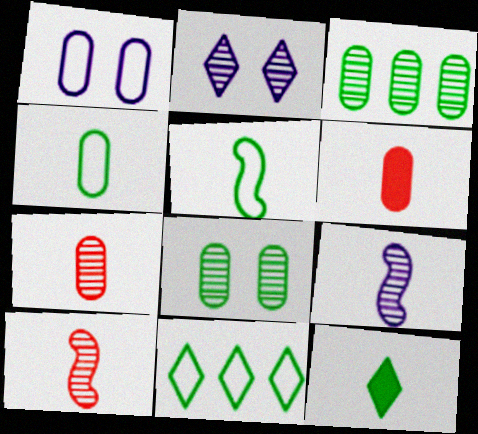[[1, 3, 6], 
[2, 3, 10]]